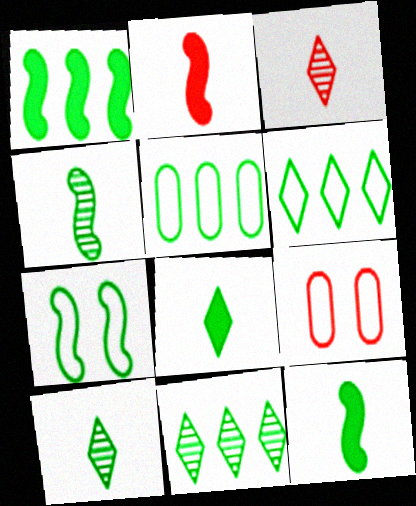[[1, 4, 7], 
[1, 5, 11]]